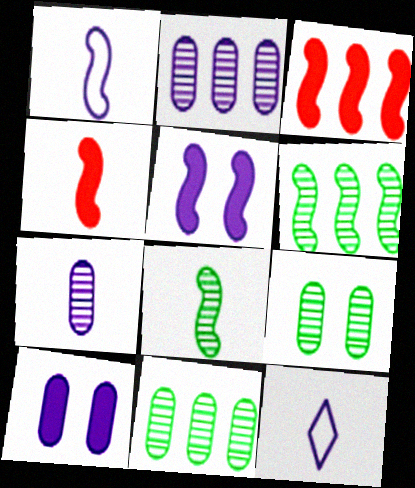[[1, 4, 8], 
[2, 5, 12], 
[3, 9, 12]]